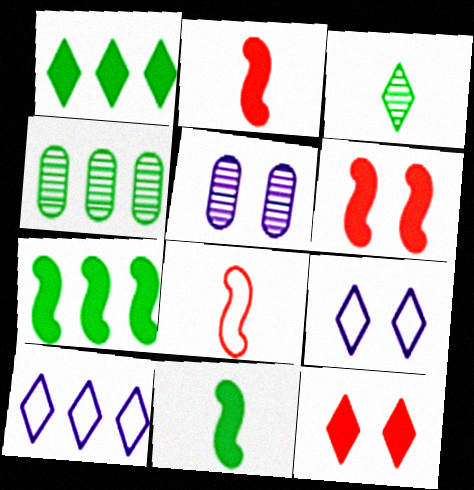[[1, 5, 8], 
[2, 4, 9], 
[3, 10, 12]]